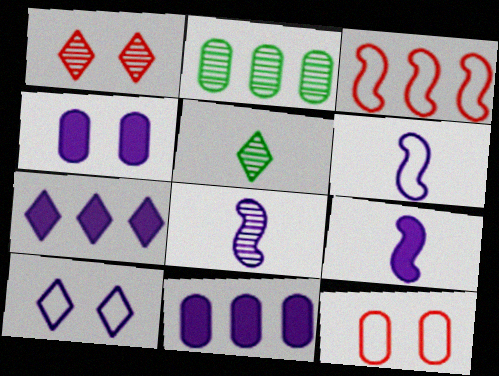[[1, 2, 8], 
[2, 3, 7], 
[3, 4, 5], 
[4, 7, 9], 
[6, 8, 9], 
[8, 10, 11]]